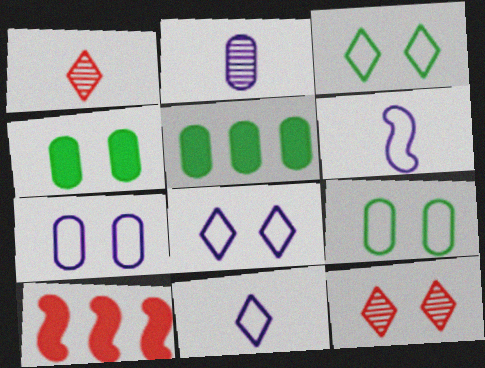[[2, 3, 10], 
[5, 6, 12]]